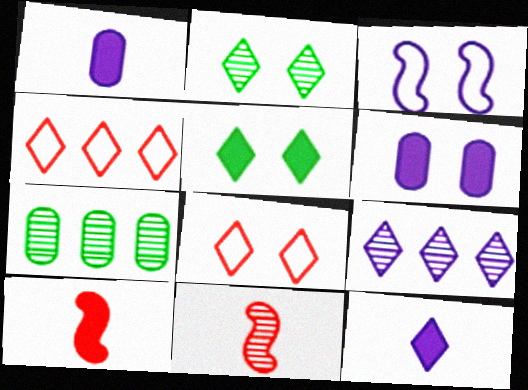[[1, 3, 9], 
[2, 4, 12]]